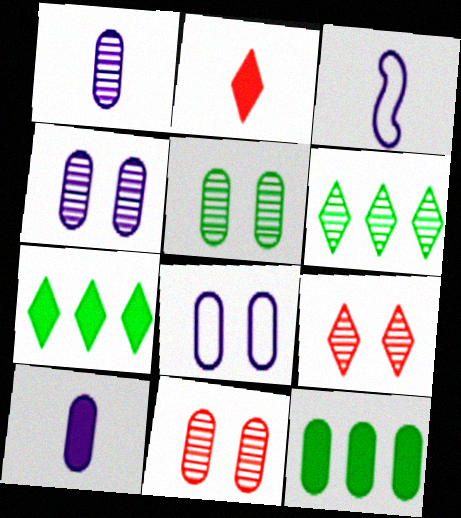[[3, 7, 11], 
[3, 9, 12], 
[4, 5, 11]]